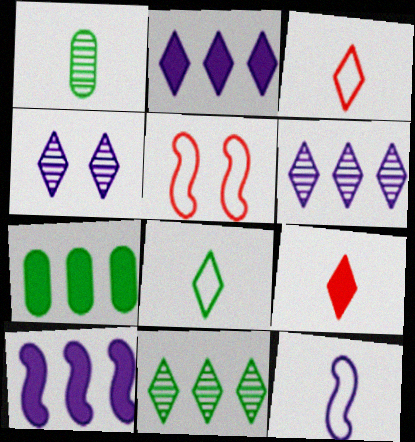[[1, 2, 5], 
[1, 9, 12]]